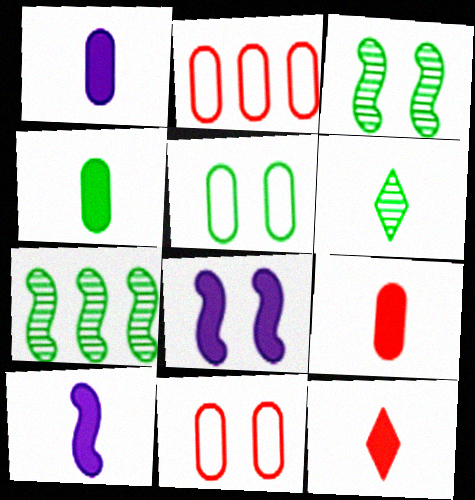[[1, 4, 9], 
[2, 6, 8], 
[4, 10, 12]]